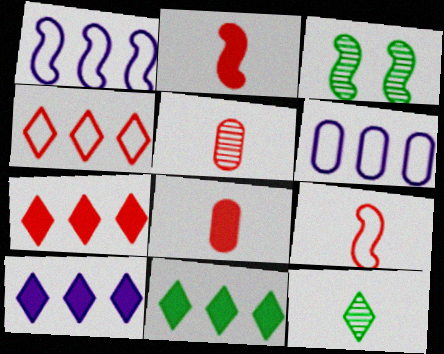[[1, 2, 3], 
[7, 10, 11]]